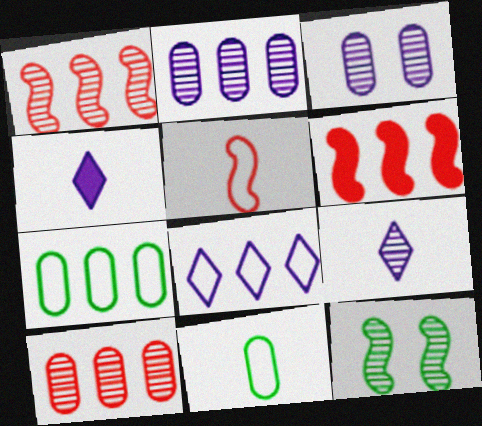[[9, 10, 12]]